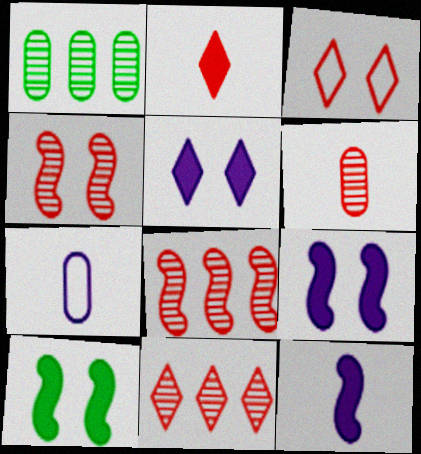[[1, 3, 12], 
[2, 3, 11], 
[4, 6, 11], 
[7, 10, 11]]